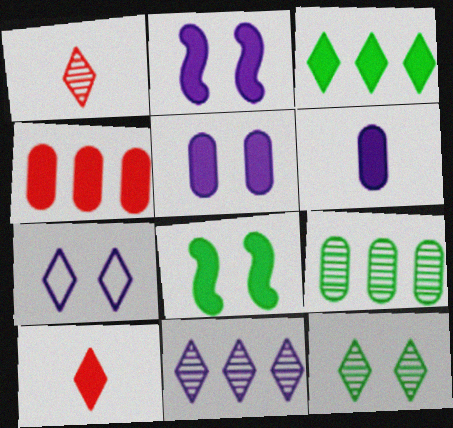[[1, 3, 7], 
[1, 11, 12]]